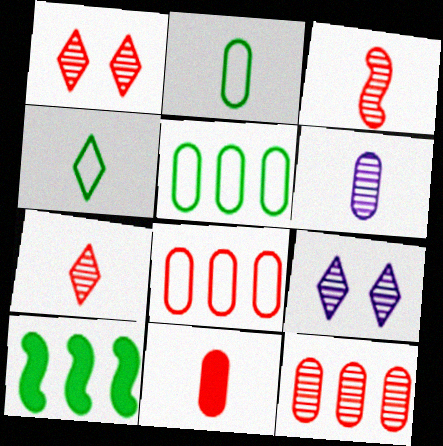[[1, 3, 12], 
[2, 6, 11]]